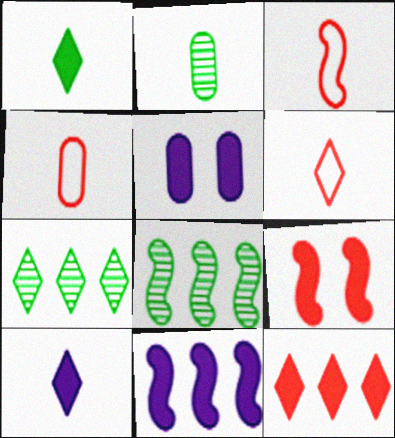[[2, 3, 10], 
[3, 4, 6], 
[3, 5, 7], 
[5, 6, 8], 
[5, 10, 11]]